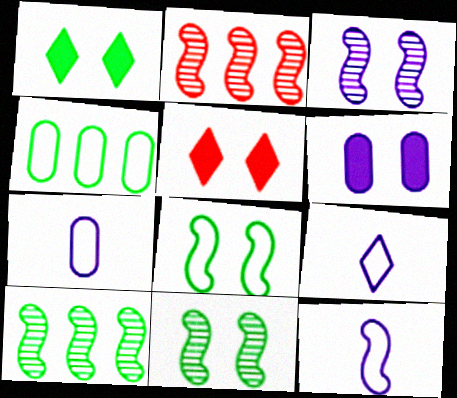[[1, 2, 7], 
[5, 7, 10], 
[7, 9, 12]]